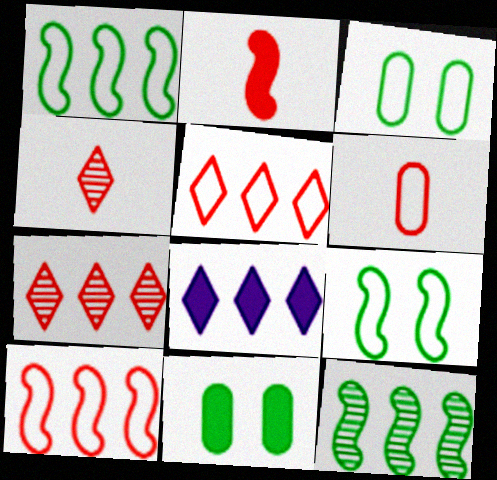[[2, 4, 6], 
[2, 8, 11]]